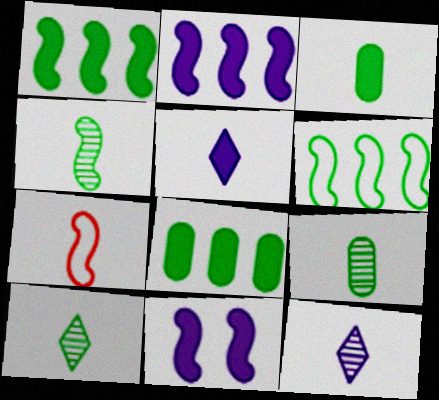[[3, 7, 12], 
[4, 9, 10], 
[5, 7, 9]]